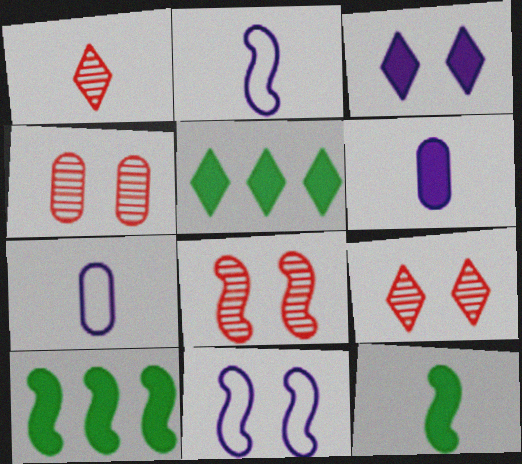[[1, 7, 12], 
[2, 4, 5], 
[2, 8, 10], 
[4, 8, 9], 
[5, 7, 8], 
[7, 9, 10]]